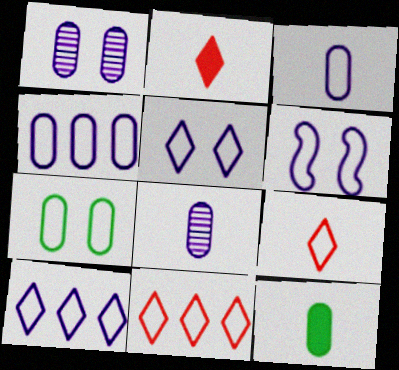[[3, 6, 10]]